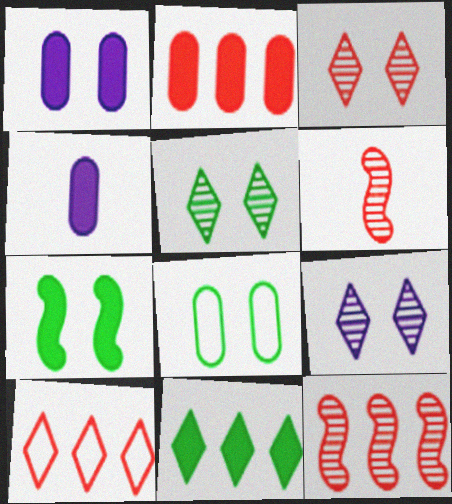[[2, 10, 12], 
[3, 5, 9], 
[5, 7, 8]]